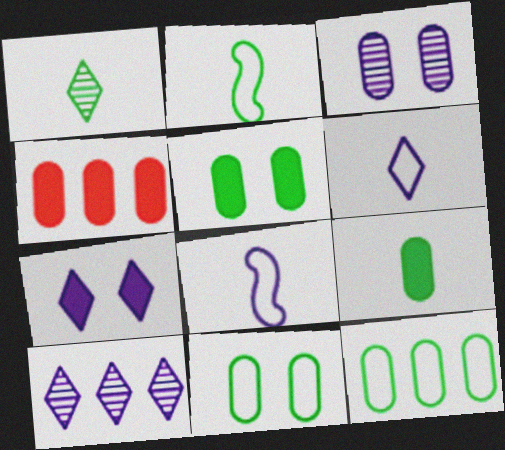[[1, 2, 9], 
[6, 7, 10]]